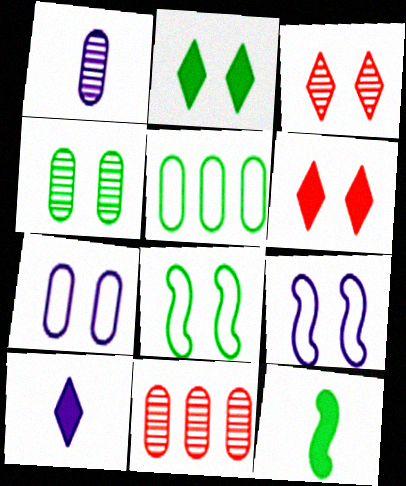[[1, 4, 11], 
[2, 4, 8], 
[4, 6, 9], 
[8, 10, 11]]